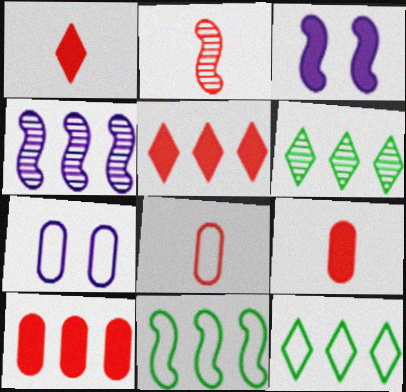[[1, 2, 8], 
[2, 3, 11], 
[3, 6, 8], 
[4, 10, 12]]